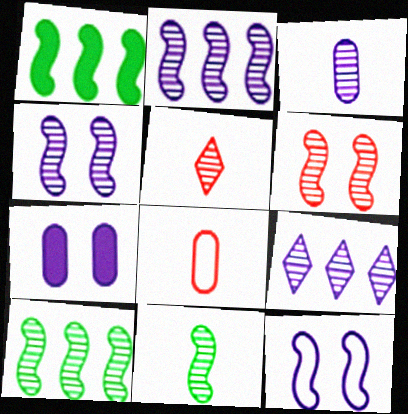[[2, 6, 11], 
[3, 4, 9], 
[3, 5, 11]]